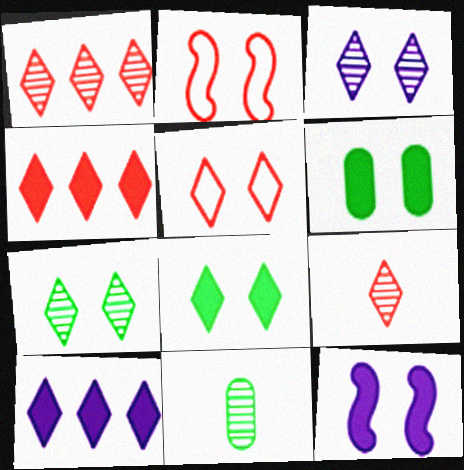[[2, 3, 6], 
[2, 10, 11], 
[3, 5, 8], 
[4, 5, 9]]